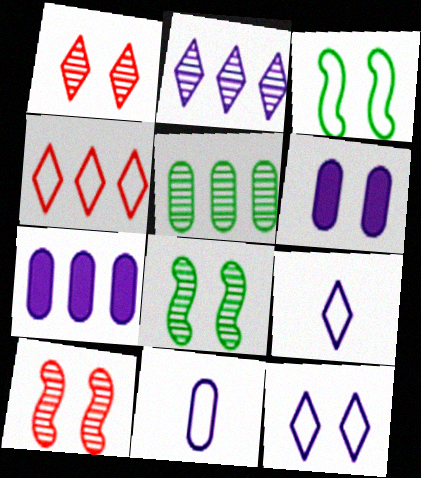[[1, 3, 6], 
[3, 4, 11]]